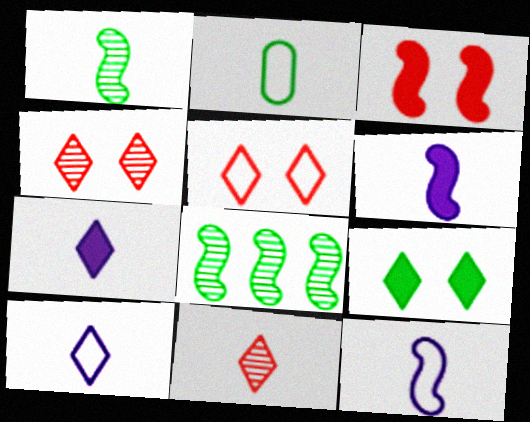[[2, 6, 11], 
[2, 8, 9], 
[3, 8, 12]]